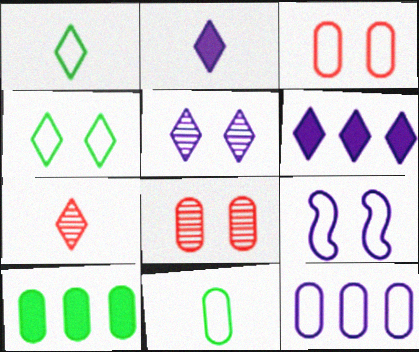[[1, 2, 7], 
[3, 4, 9], 
[3, 11, 12], 
[4, 6, 7], 
[7, 9, 10]]